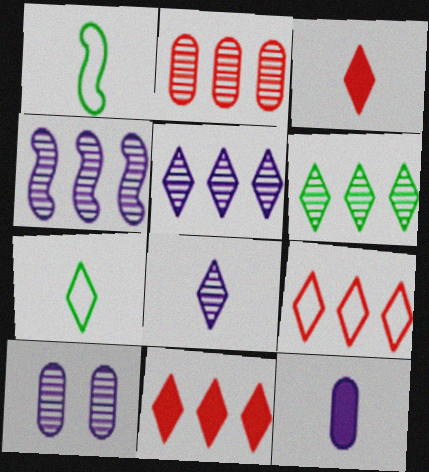[[1, 10, 11], 
[2, 4, 6], 
[3, 7, 8], 
[4, 8, 10]]